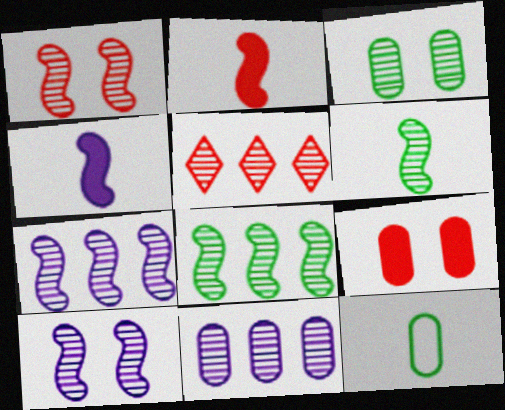[[1, 6, 7], 
[5, 8, 11], 
[9, 11, 12]]